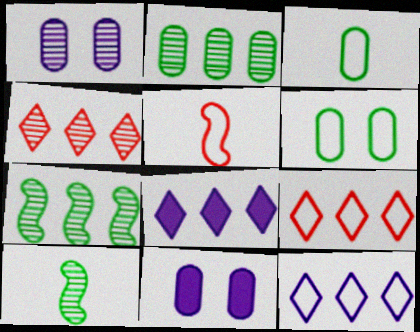[[1, 4, 10], 
[5, 6, 12], 
[9, 10, 11]]